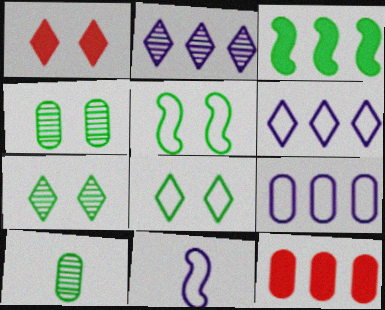[[3, 8, 10], 
[7, 11, 12]]